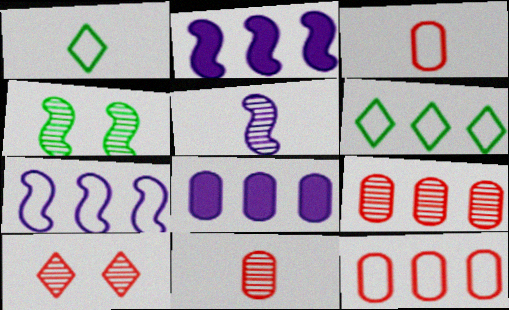[[2, 6, 9], 
[6, 7, 12]]